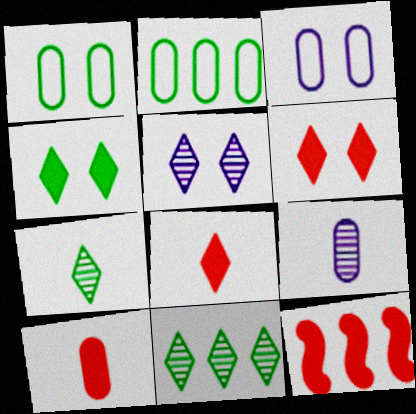[[3, 7, 12], 
[6, 10, 12]]